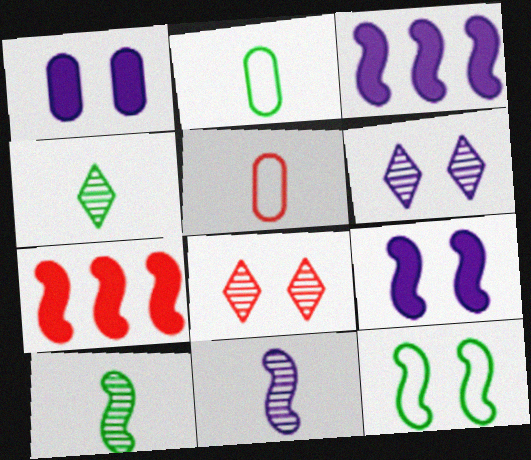[[1, 8, 12], 
[2, 3, 8], 
[2, 6, 7], 
[5, 7, 8], 
[7, 11, 12]]